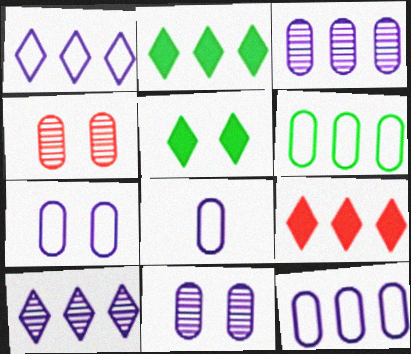[[7, 8, 12]]